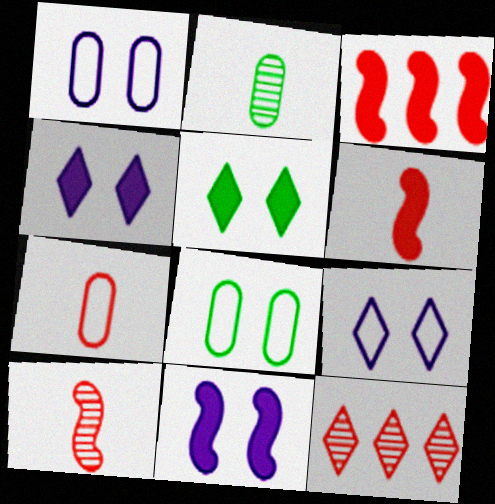[[2, 3, 9]]